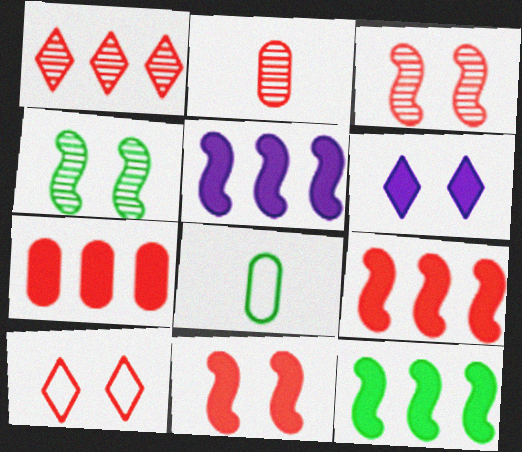[[1, 2, 3], 
[2, 9, 10], 
[5, 9, 12]]